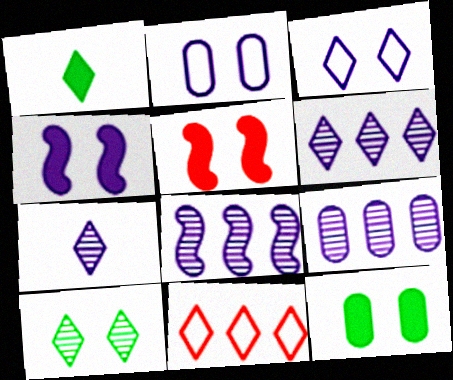[[2, 5, 10], 
[6, 8, 9]]